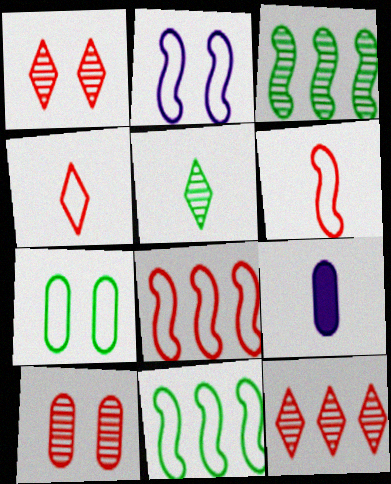[[1, 9, 11], 
[2, 6, 11], 
[5, 6, 9]]